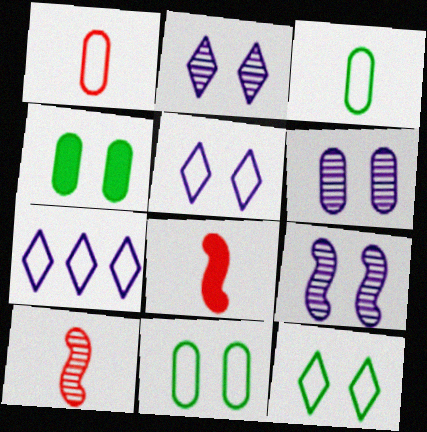[[2, 6, 9], 
[4, 7, 10]]